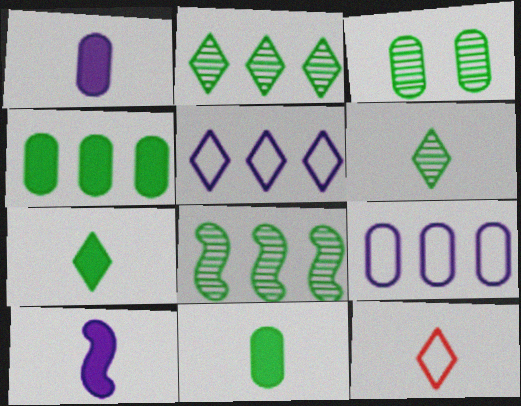[[3, 6, 8]]